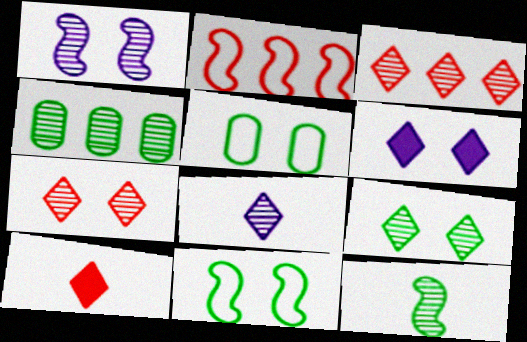[[3, 8, 9], 
[4, 9, 12]]